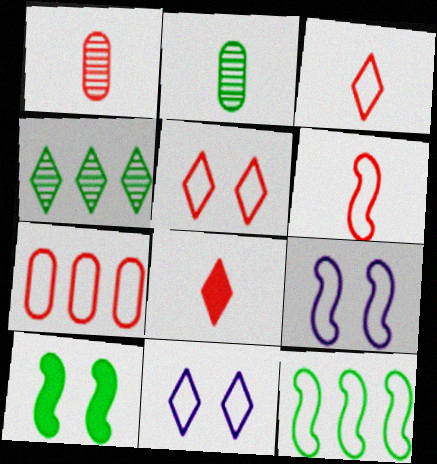[[1, 6, 8], 
[4, 8, 11], 
[5, 6, 7], 
[6, 9, 12]]